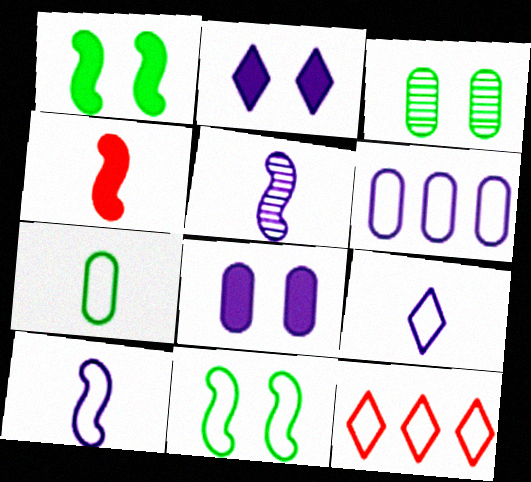[[2, 5, 6]]